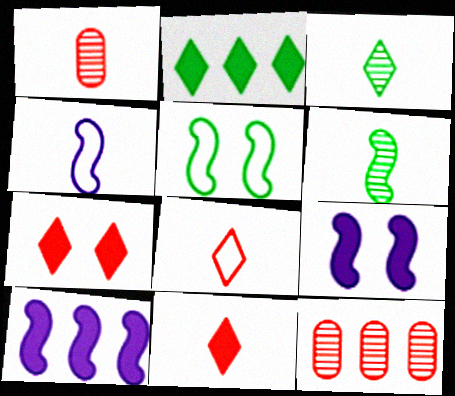[]